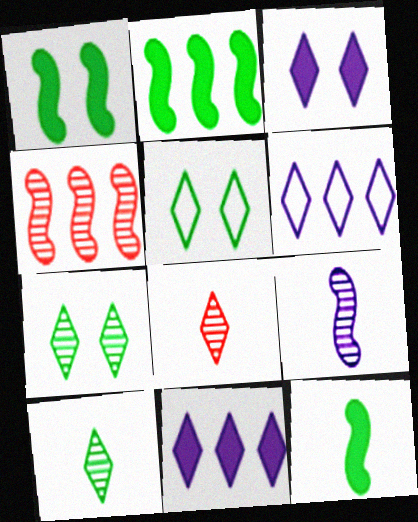[[1, 2, 12], 
[5, 8, 11]]